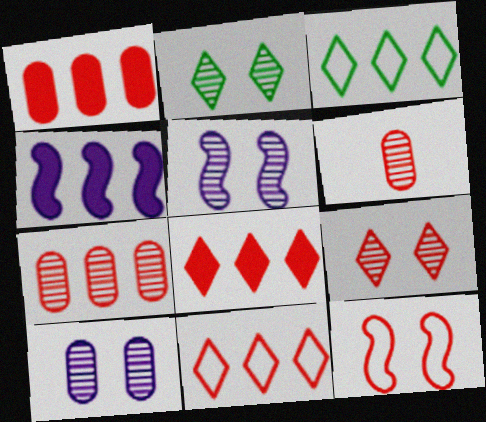[[3, 4, 7], 
[6, 8, 12]]